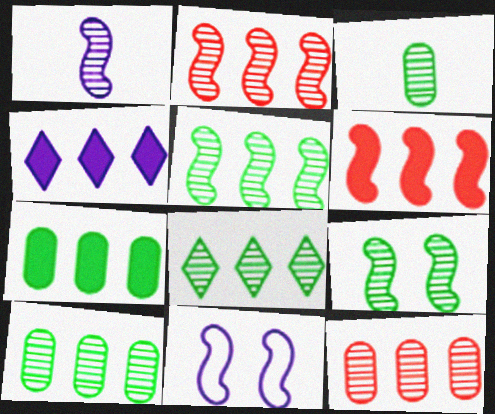[[1, 2, 9], 
[3, 8, 9], 
[4, 6, 7], 
[5, 8, 10]]